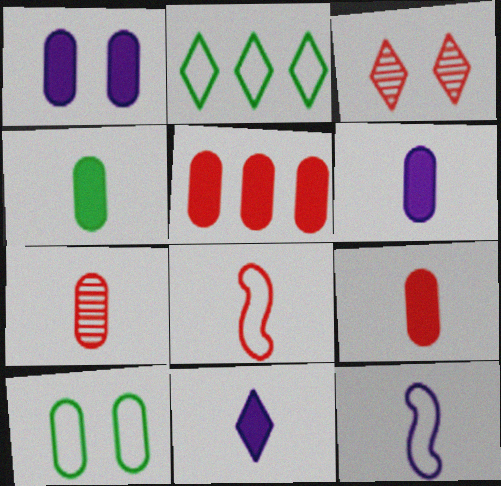[[1, 4, 5], 
[2, 3, 11], 
[3, 5, 8], 
[4, 6, 9]]